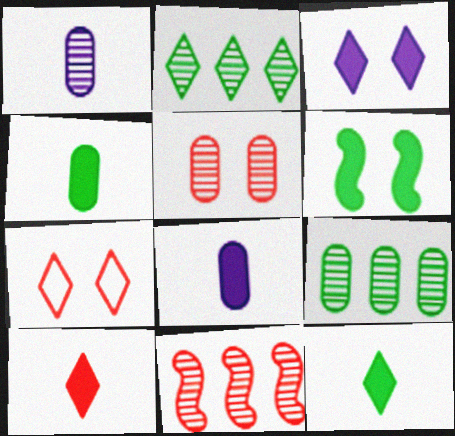[[1, 5, 9]]